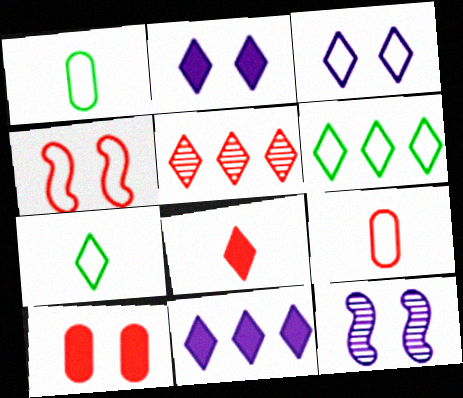[[2, 5, 7], 
[5, 6, 11]]